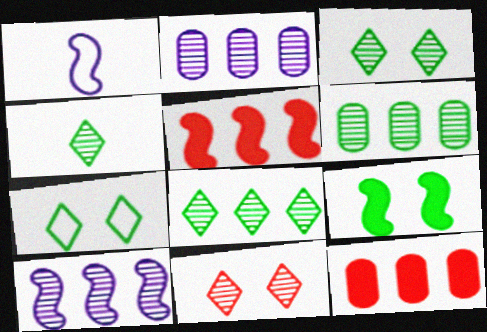[[1, 3, 12], 
[3, 4, 8]]